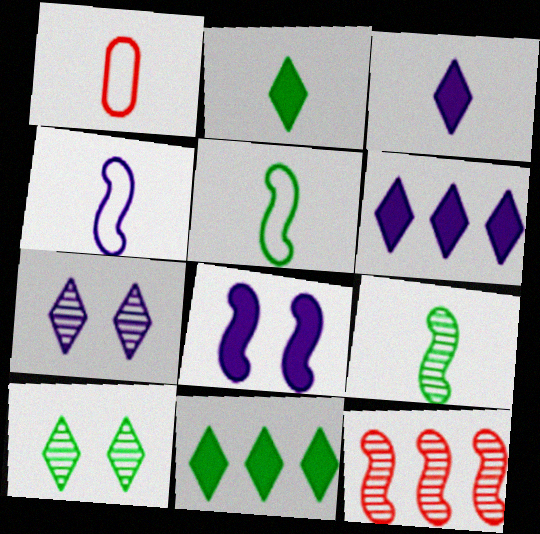[[1, 3, 9], 
[5, 8, 12]]